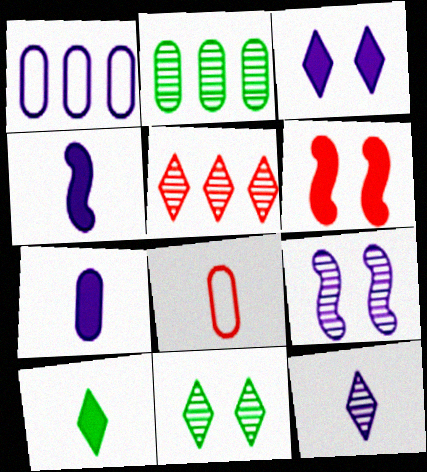[[5, 6, 8], 
[5, 11, 12]]